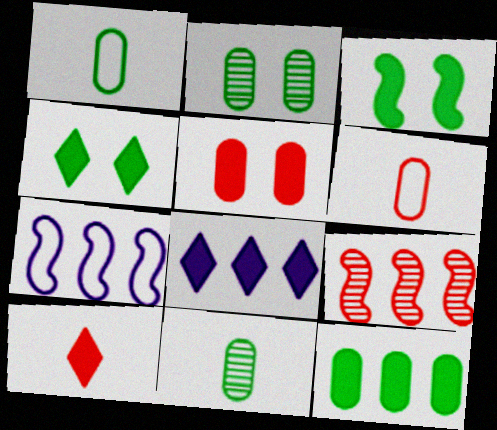[[1, 2, 12], 
[2, 7, 10], 
[4, 8, 10]]